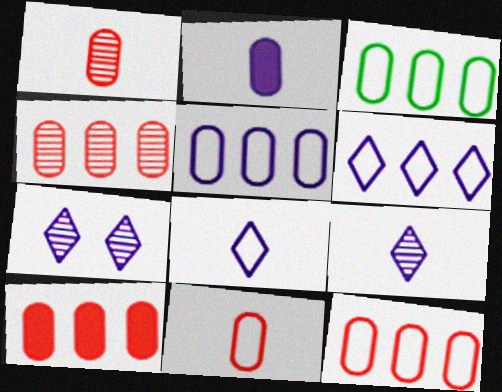[[3, 5, 12], 
[4, 10, 12]]